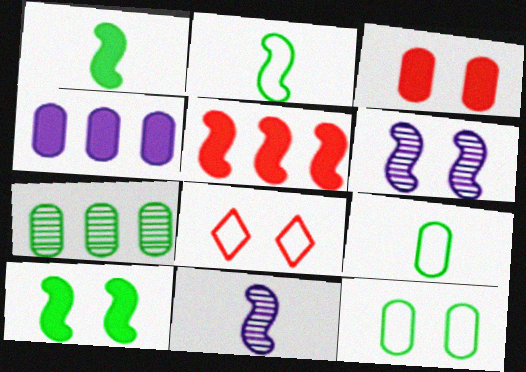[[2, 5, 6]]